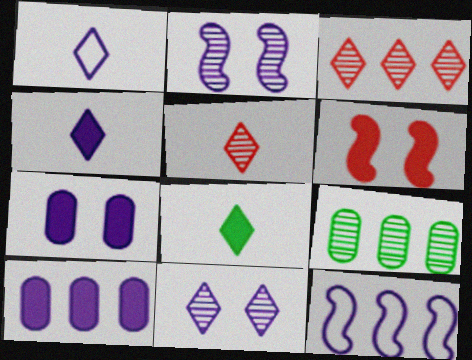[[1, 2, 10], 
[1, 5, 8], 
[1, 6, 9], 
[2, 5, 9], 
[6, 8, 10]]